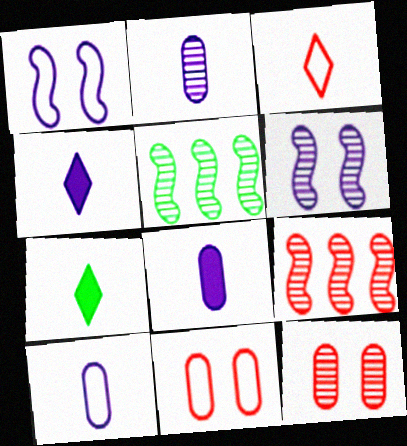[[2, 8, 10], 
[4, 5, 11]]